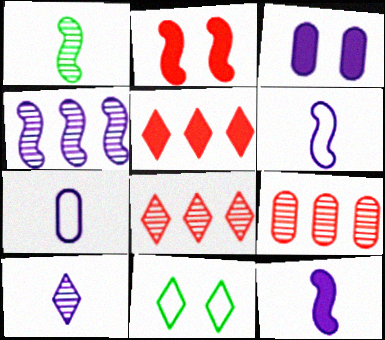[[5, 10, 11], 
[7, 10, 12], 
[9, 11, 12]]